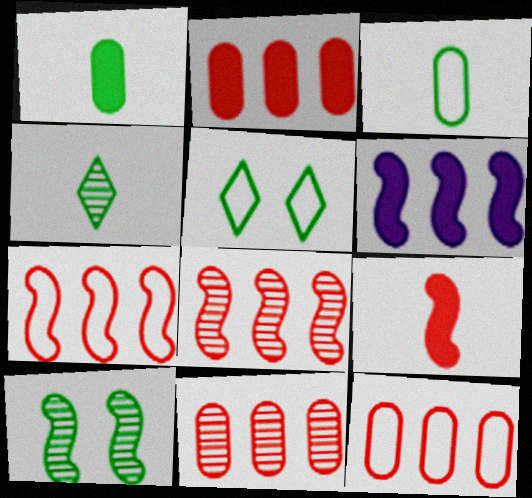[[2, 11, 12]]